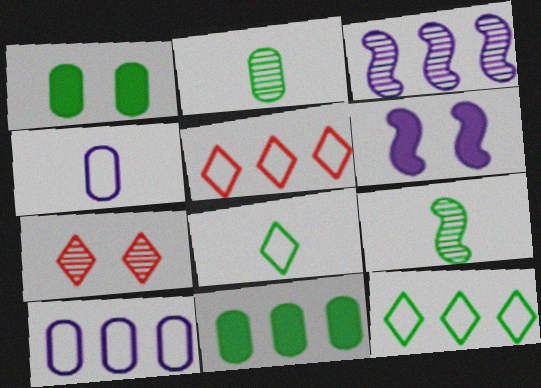[[1, 9, 12], 
[2, 3, 7], 
[2, 5, 6], 
[3, 5, 11]]